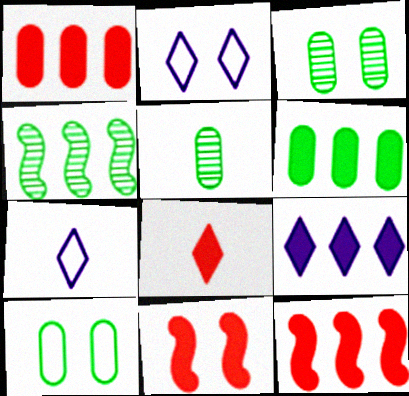[[1, 8, 11], 
[2, 3, 11], 
[2, 5, 12], 
[3, 7, 12], 
[5, 6, 10], 
[6, 9, 12]]